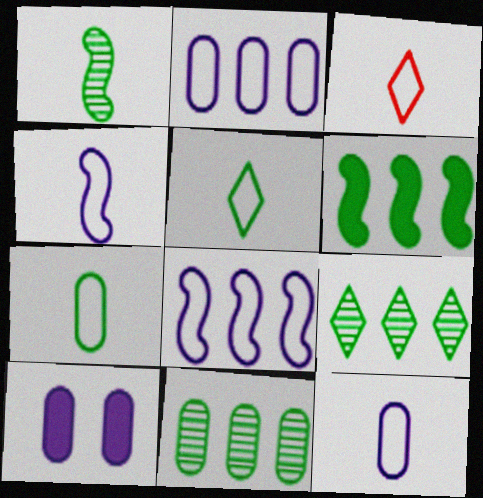[[3, 4, 7]]